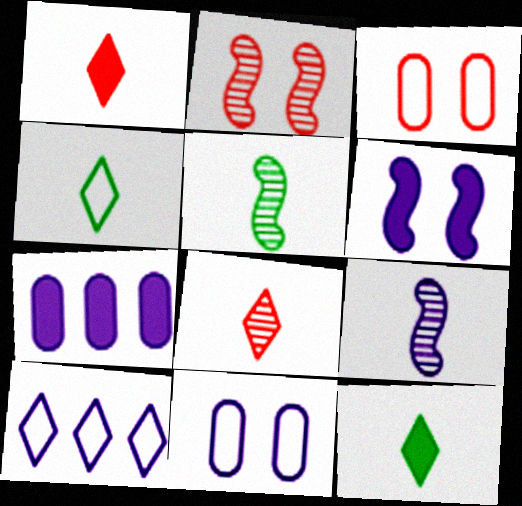[[2, 4, 7]]